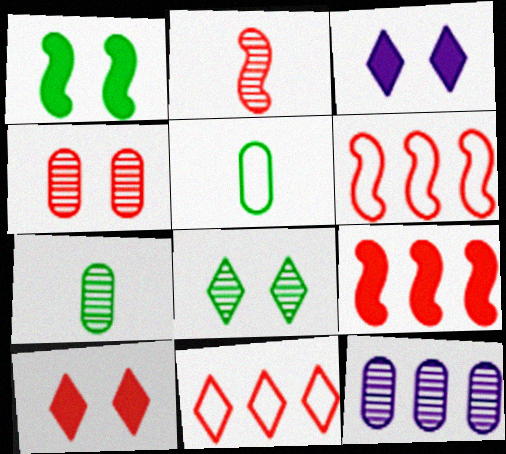[[2, 8, 12], 
[3, 6, 7], 
[4, 7, 12]]